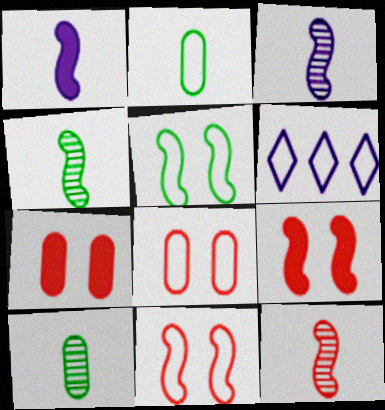[[2, 6, 11], 
[3, 4, 12], 
[4, 6, 7], 
[6, 9, 10]]